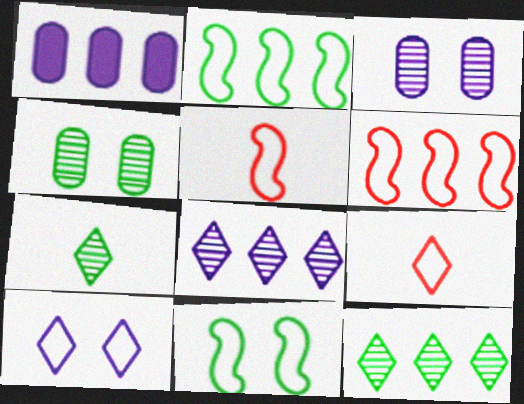[[1, 6, 12]]